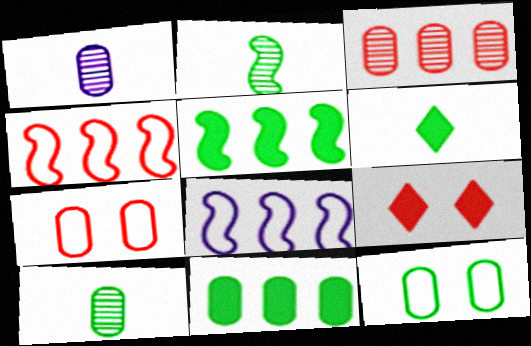[[1, 7, 11], 
[8, 9, 10], 
[10, 11, 12]]